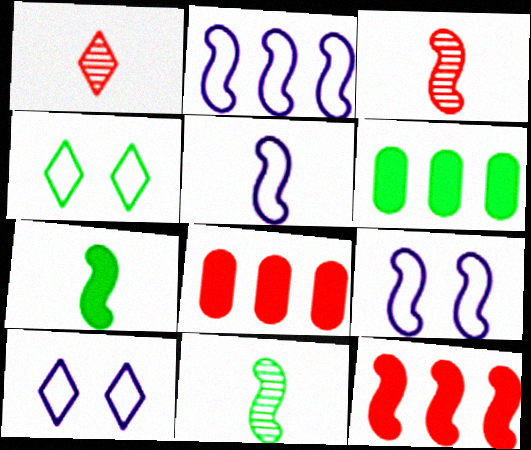[[1, 6, 9], 
[2, 5, 9], 
[3, 5, 7], 
[3, 6, 10], 
[4, 6, 11], 
[8, 10, 11], 
[9, 11, 12]]